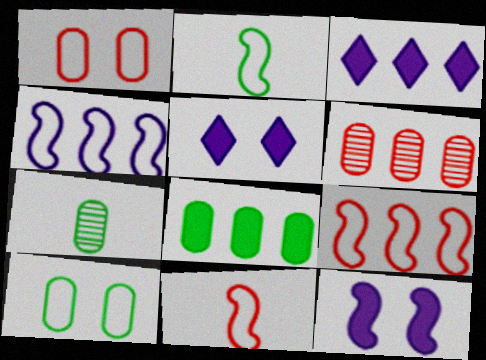[[2, 5, 6], 
[5, 7, 9], 
[7, 8, 10]]